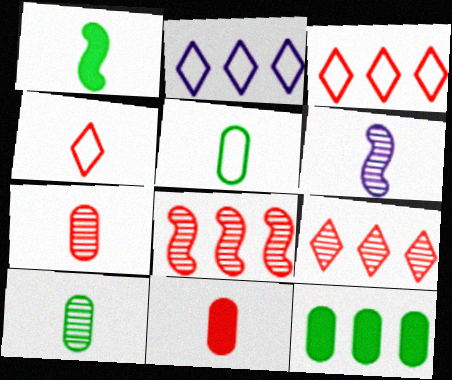[[2, 8, 12]]